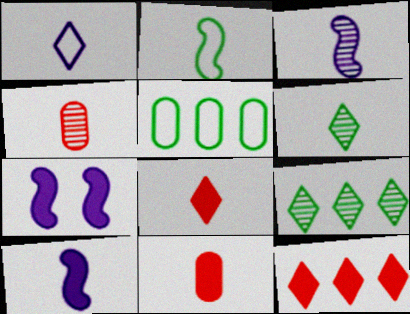[[1, 6, 8], 
[3, 4, 6]]